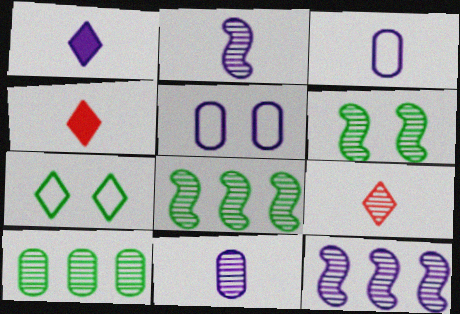[[1, 2, 3], 
[1, 5, 12], 
[4, 5, 8]]